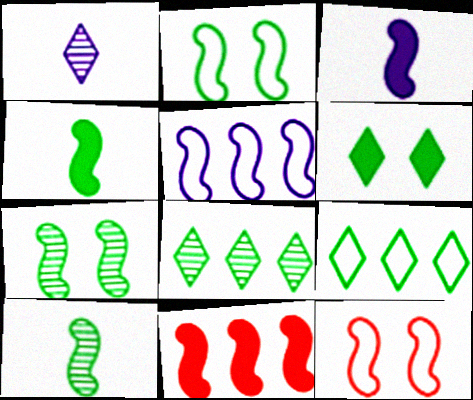[]